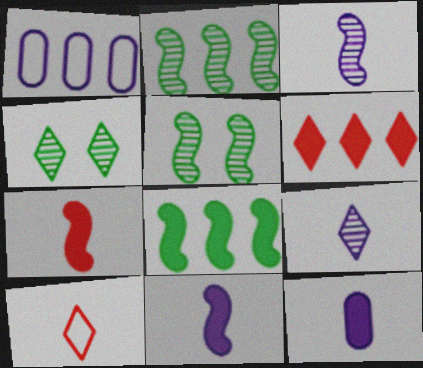[[1, 2, 6], 
[1, 4, 7]]